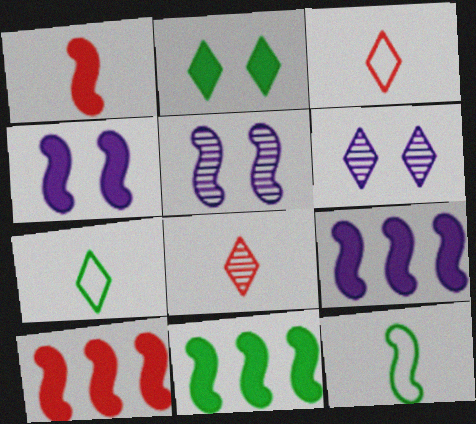[[1, 4, 11], 
[5, 10, 12], 
[9, 10, 11]]